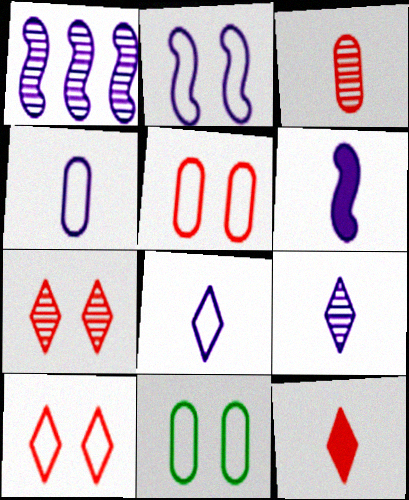[[1, 2, 6], 
[1, 11, 12], 
[2, 10, 11], 
[4, 6, 9]]